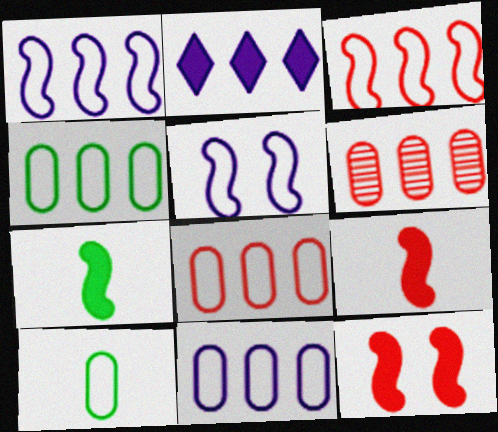[[4, 8, 11]]